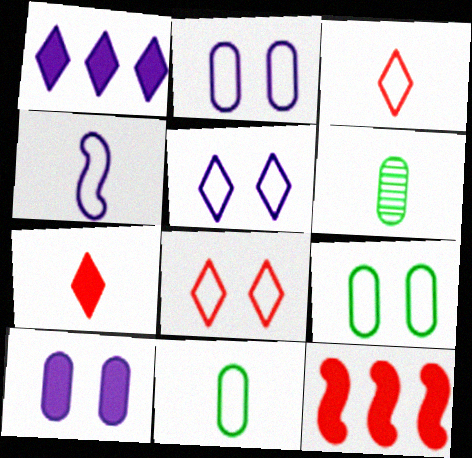[[3, 4, 11], 
[4, 6, 7], 
[5, 6, 12]]